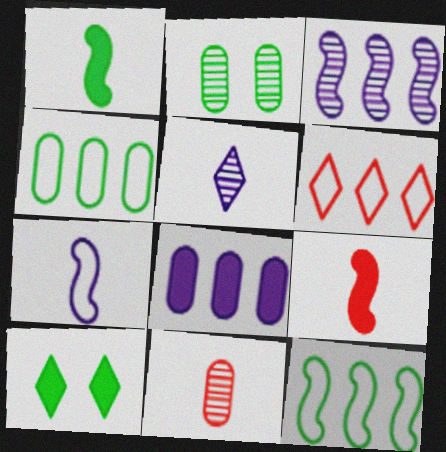[[5, 6, 10], 
[8, 9, 10]]